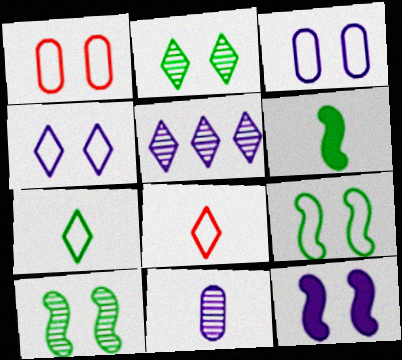[[1, 2, 12], 
[1, 4, 9], 
[1, 5, 6], 
[6, 8, 11]]